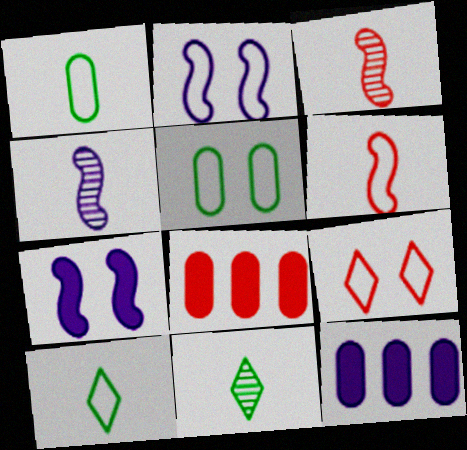[[2, 5, 9], 
[2, 8, 11], 
[3, 8, 9]]